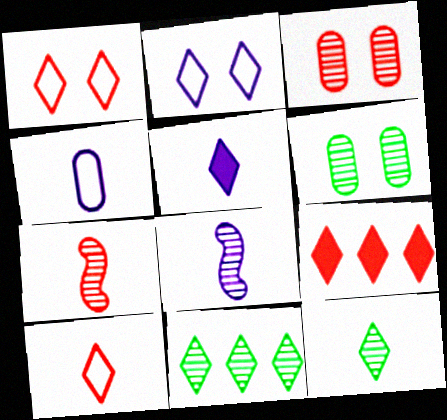[[1, 5, 11], 
[2, 9, 12], 
[3, 8, 11], 
[4, 5, 8], 
[5, 10, 12]]